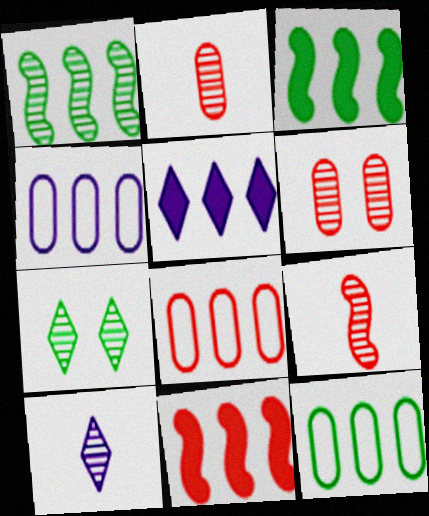[[1, 5, 8], 
[1, 6, 10], 
[4, 8, 12]]